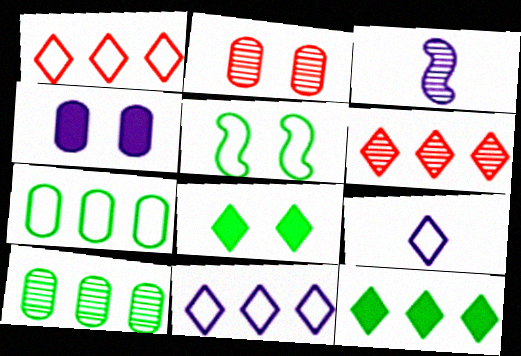[[3, 4, 11], 
[6, 8, 9], 
[6, 11, 12]]